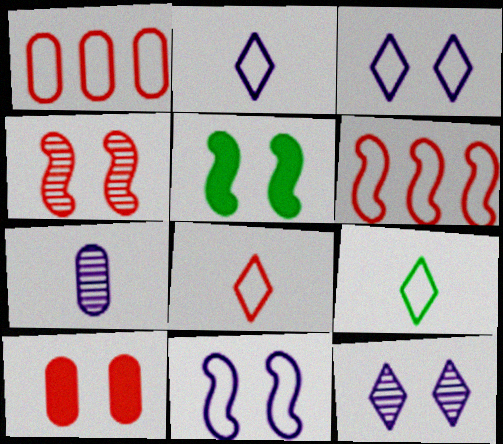[[1, 9, 11], 
[2, 8, 9], 
[4, 5, 11]]